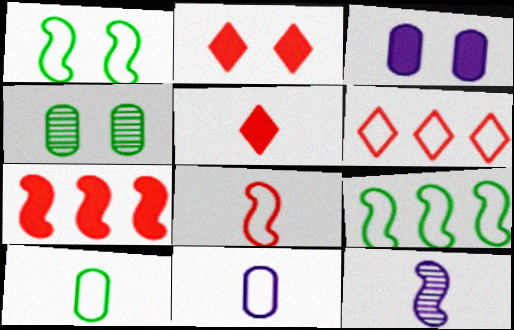[[1, 6, 11], 
[1, 7, 12], 
[5, 10, 12]]